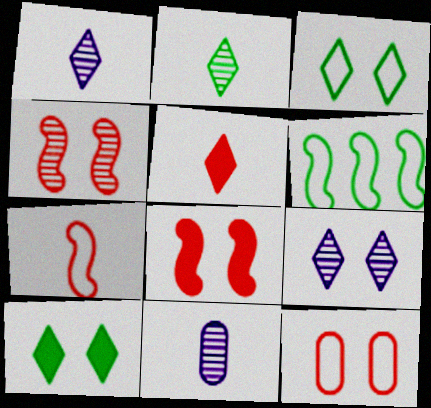[]